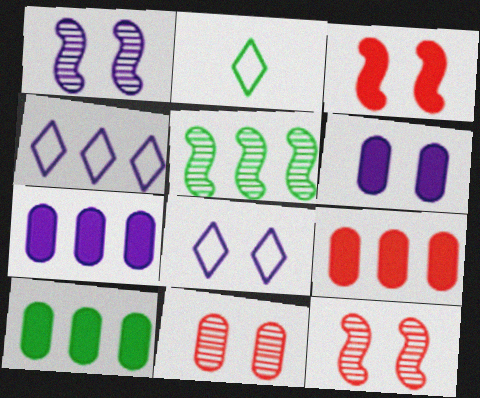[[1, 2, 9], 
[1, 6, 8], 
[2, 7, 12], 
[4, 5, 9], 
[7, 9, 10]]